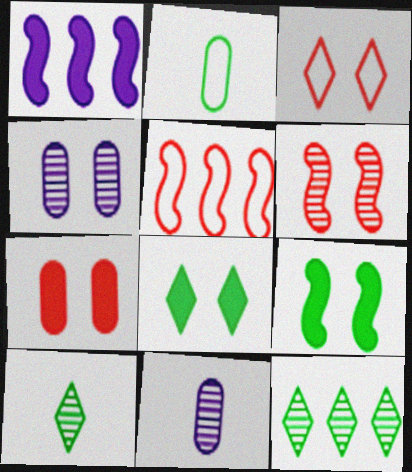[[2, 9, 12], 
[3, 4, 9], 
[3, 6, 7], 
[5, 8, 11], 
[6, 11, 12]]